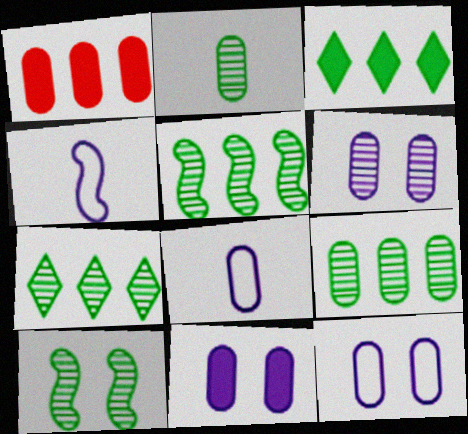[[1, 2, 12], 
[2, 7, 10], 
[5, 7, 9], 
[6, 11, 12]]